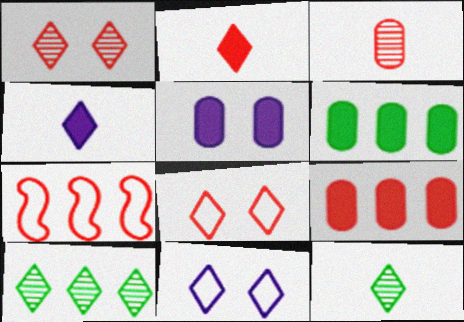[[2, 10, 11], 
[4, 8, 10], 
[5, 7, 12]]